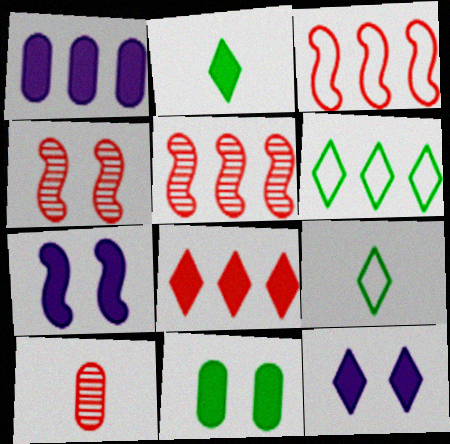[[1, 4, 9], 
[1, 5, 6], 
[2, 8, 12], 
[6, 7, 10]]